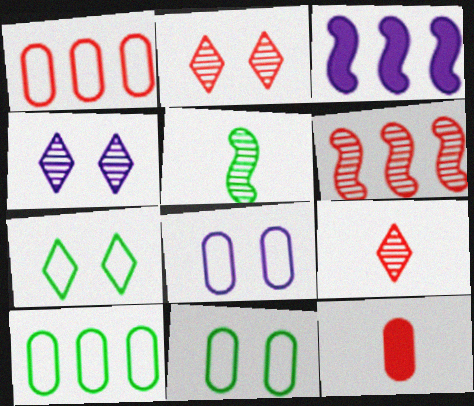[[3, 9, 11]]